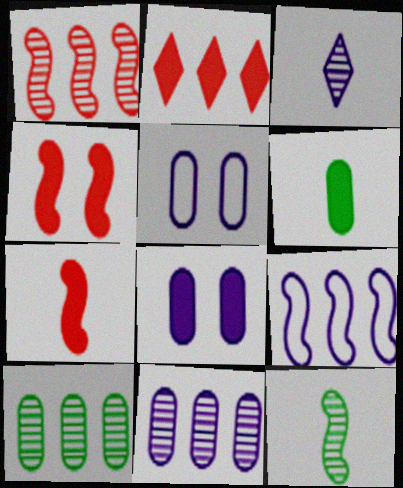[[2, 5, 12], 
[2, 9, 10], 
[3, 8, 9], 
[4, 9, 12]]